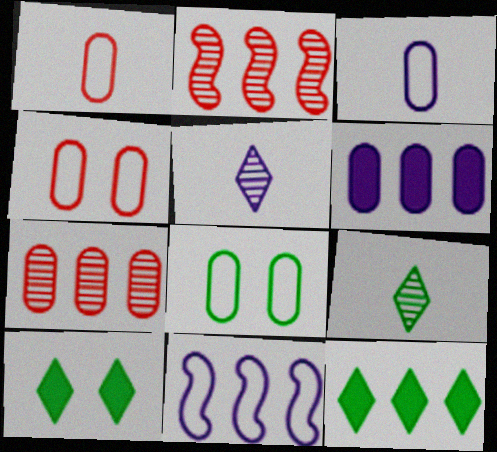[[2, 3, 10], 
[7, 11, 12]]